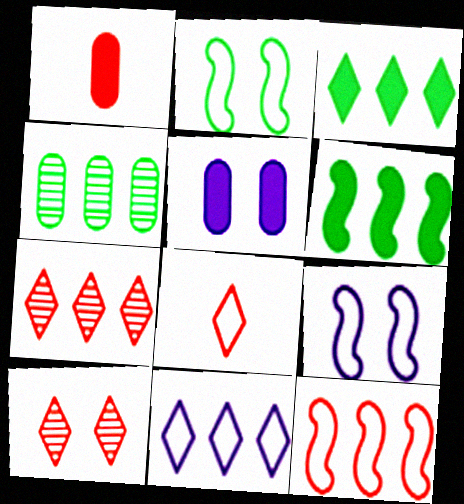[[1, 10, 12], 
[2, 5, 10], 
[3, 7, 11]]